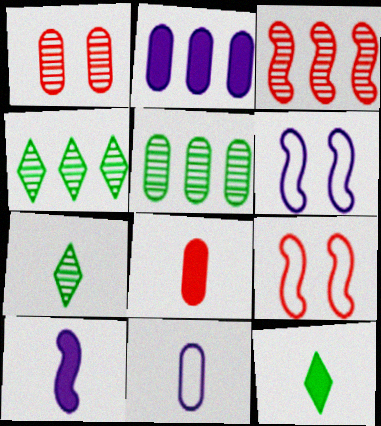[[2, 7, 9], 
[4, 6, 8], 
[8, 10, 12]]